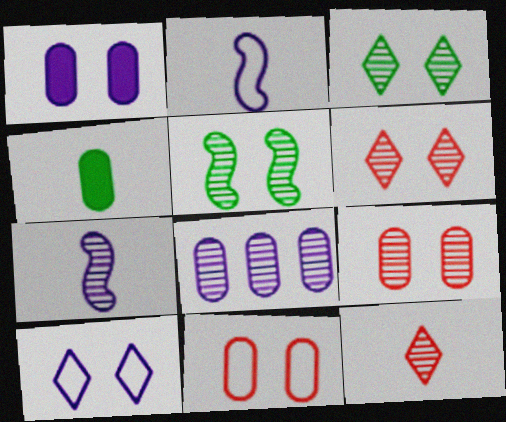[[2, 4, 12], 
[4, 8, 11], 
[5, 8, 12]]